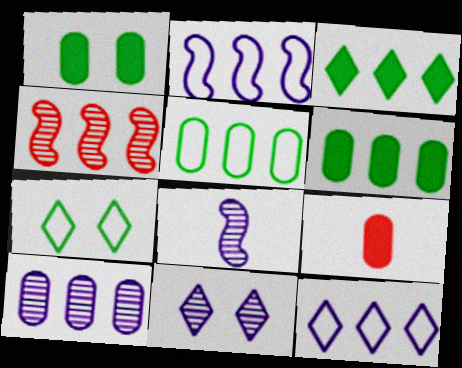[[4, 6, 12], 
[8, 10, 11]]